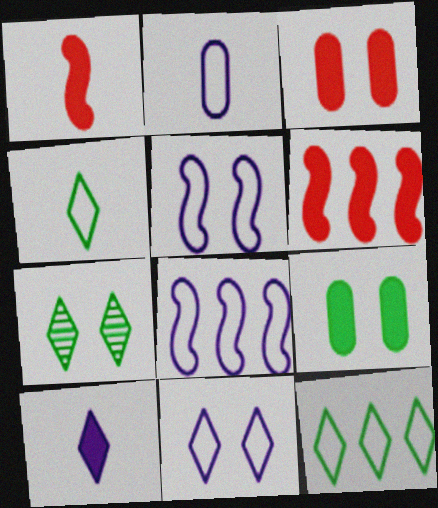[[2, 6, 7], 
[2, 8, 11], 
[3, 5, 7], 
[6, 9, 10]]